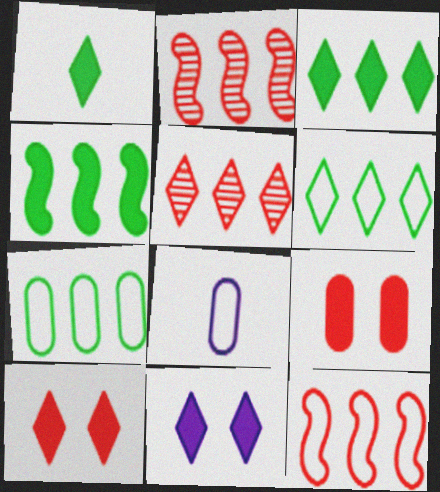[]